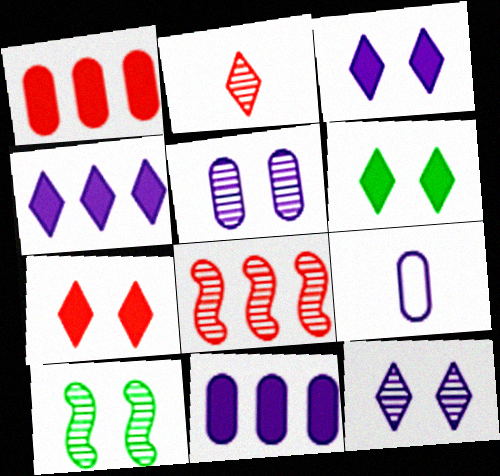[[3, 6, 7], 
[5, 9, 11], 
[6, 8, 9]]